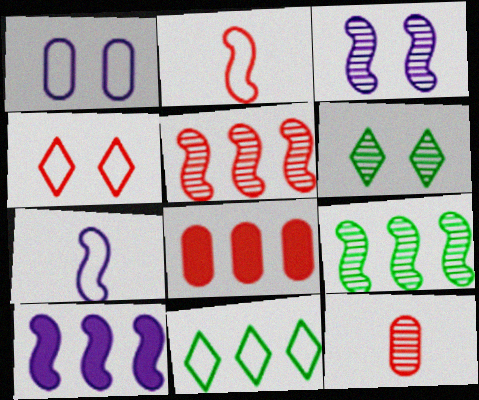[[1, 2, 11], 
[3, 7, 10], 
[6, 7, 8]]